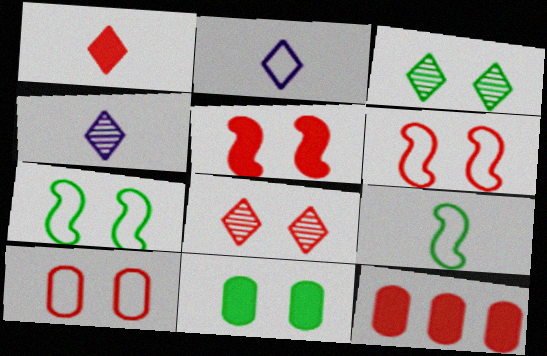[[1, 5, 12], 
[3, 7, 11], 
[4, 7, 12], 
[5, 8, 10]]